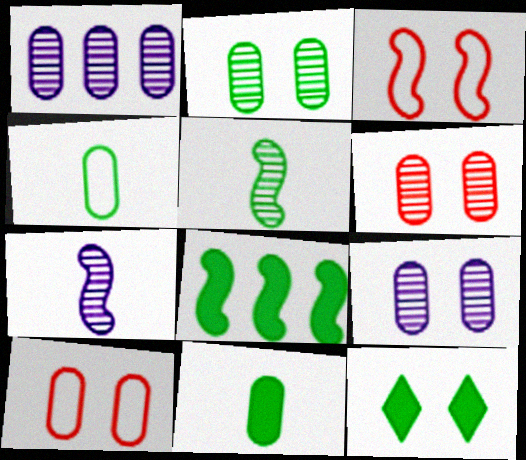[[1, 10, 11], 
[2, 6, 9], 
[3, 7, 8], 
[3, 9, 12], 
[8, 11, 12]]